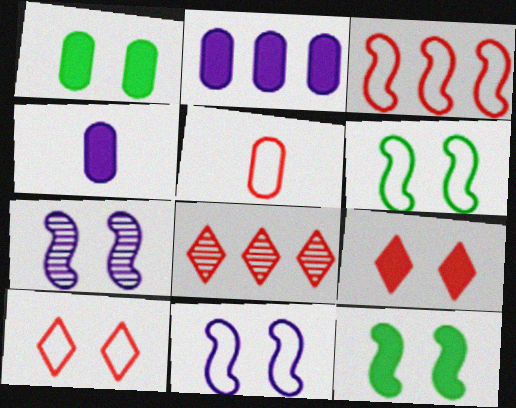[[1, 7, 10], 
[3, 5, 10], 
[4, 6, 8]]